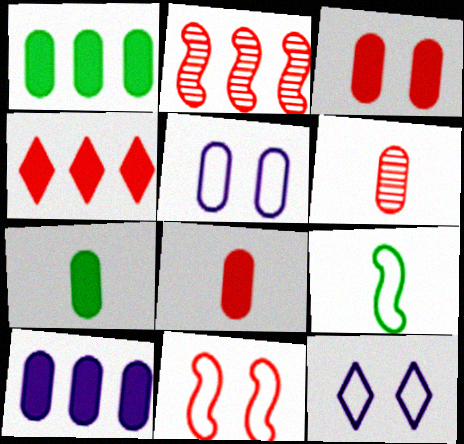[[1, 5, 6], 
[2, 7, 12], 
[3, 7, 10], 
[4, 6, 11]]